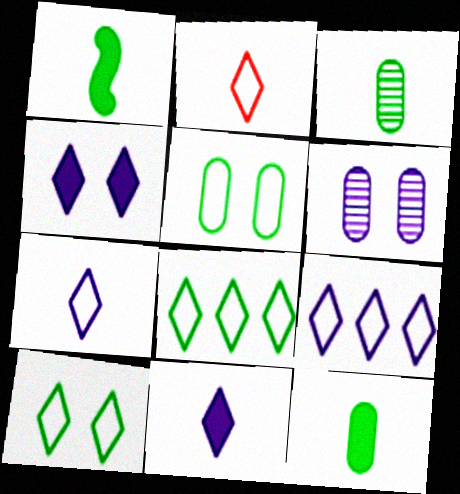[[2, 9, 10]]